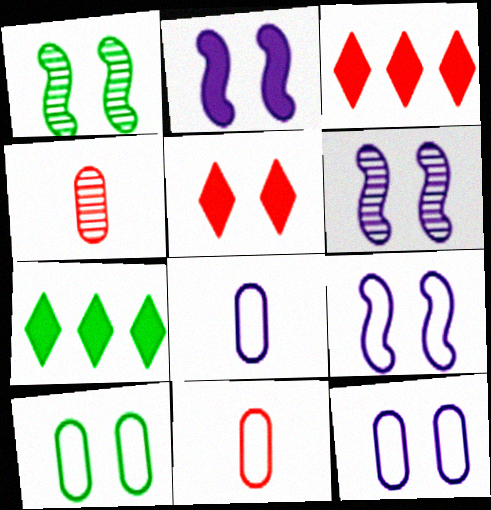[[1, 3, 8], 
[1, 5, 12], 
[2, 6, 9], 
[4, 7, 9], 
[5, 6, 10], 
[6, 7, 11]]